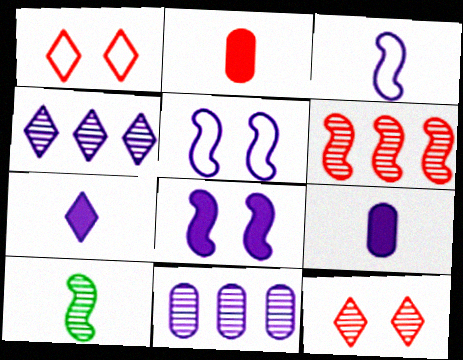[[1, 2, 6], 
[4, 5, 9], 
[5, 7, 11], 
[10, 11, 12]]